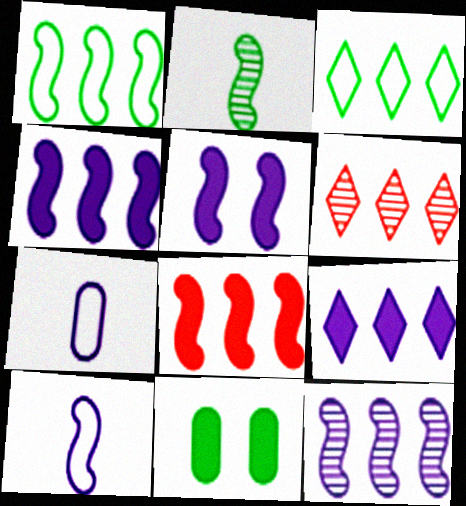[[1, 8, 12], 
[2, 3, 11], 
[3, 6, 9], 
[5, 10, 12], 
[6, 10, 11]]